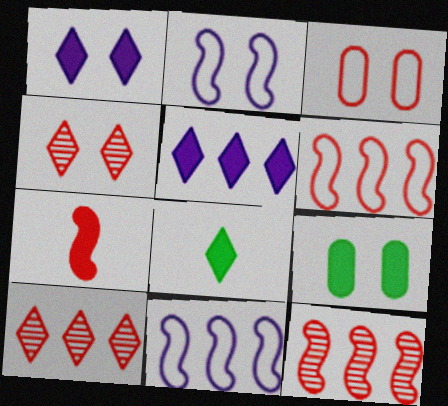[[2, 4, 9], 
[3, 7, 10], 
[5, 7, 9]]